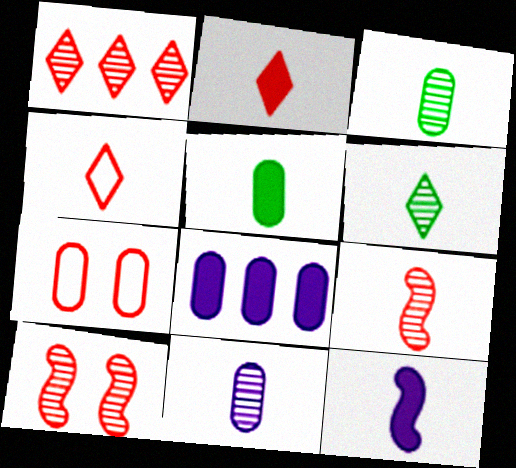[[2, 5, 12], 
[3, 4, 12], 
[3, 7, 8], 
[6, 9, 11]]